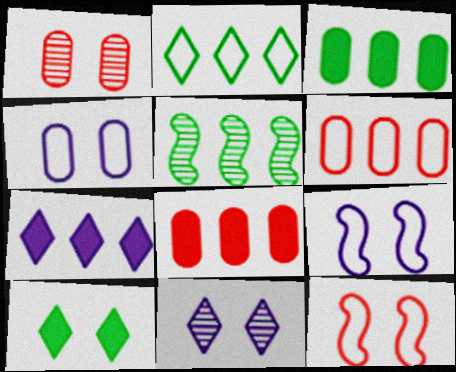[[1, 9, 10], 
[2, 3, 5], 
[5, 6, 7]]